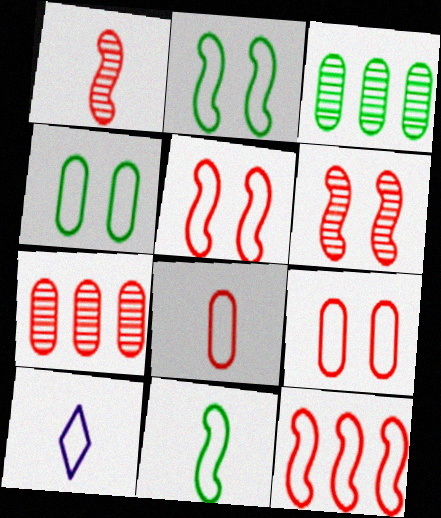[[4, 10, 12], 
[8, 10, 11]]